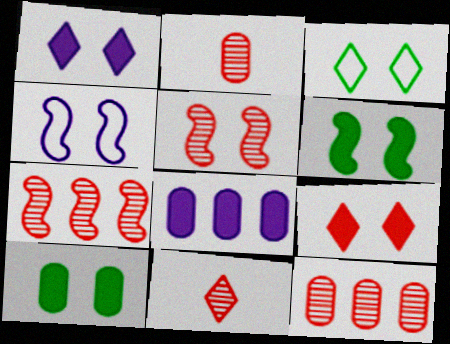[[4, 5, 6], 
[5, 11, 12]]